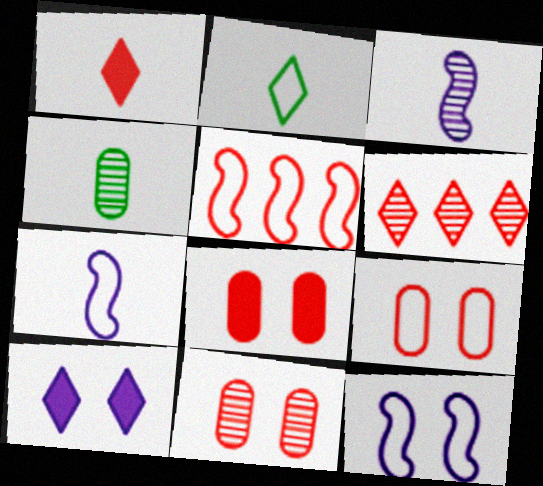[[1, 4, 7], 
[1, 5, 11], 
[2, 6, 10], 
[4, 5, 10], 
[8, 9, 11]]